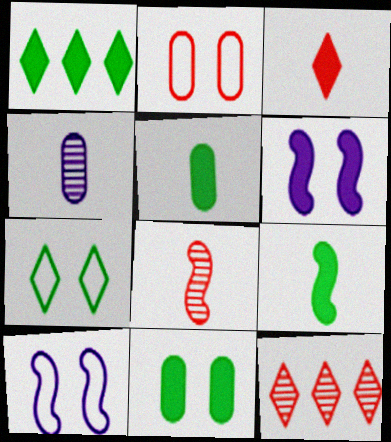[[1, 9, 11], 
[2, 7, 10], 
[5, 10, 12]]